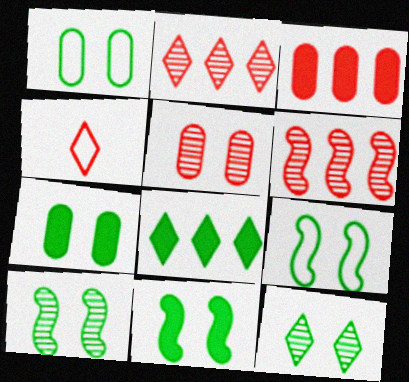[[1, 11, 12], 
[7, 9, 12], 
[9, 10, 11]]